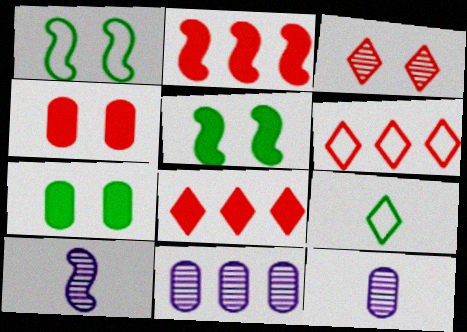[[1, 2, 10], 
[1, 8, 12], 
[5, 6, 12], 
[6, 7, 10]]